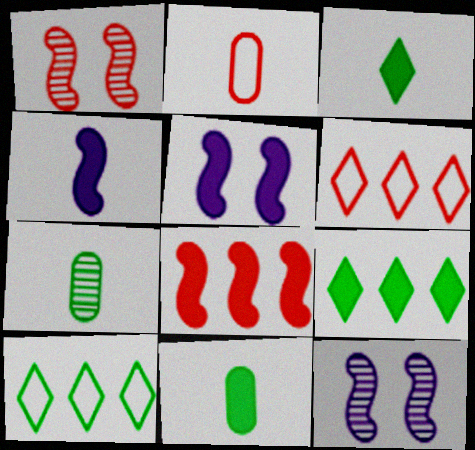[[2, 9, 12], 
[5, 6, 7], 
[6, 11, 12]]